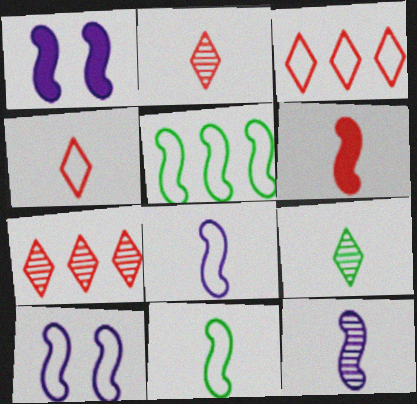[[6, 11, 12]]